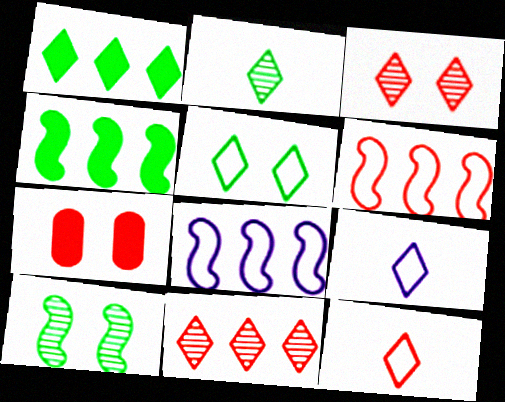[[1, 2, 5], 
[1, 3, 9], 
[2, 7, 8]]